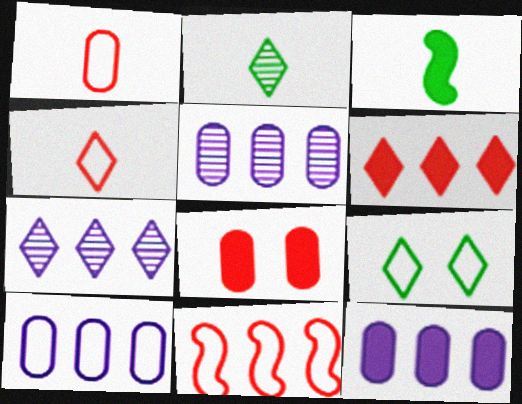[[5, 10, 12]]